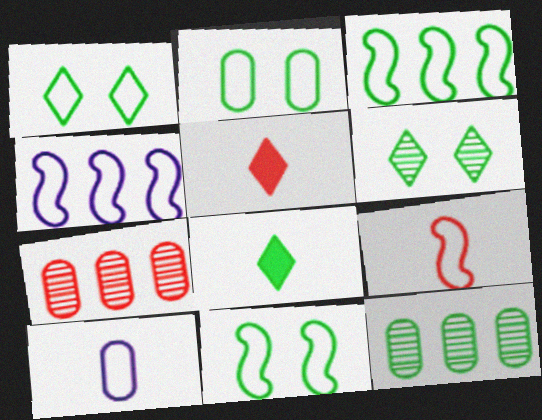[[1, 2, 11], 
[4, 9, 11], 
[8, 11, 12]]